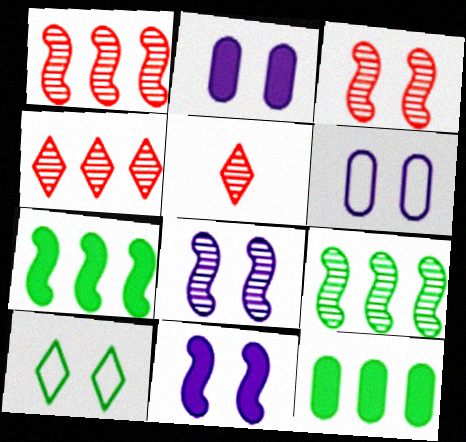[[2, 3, 10], 
[5, 6, 7]]